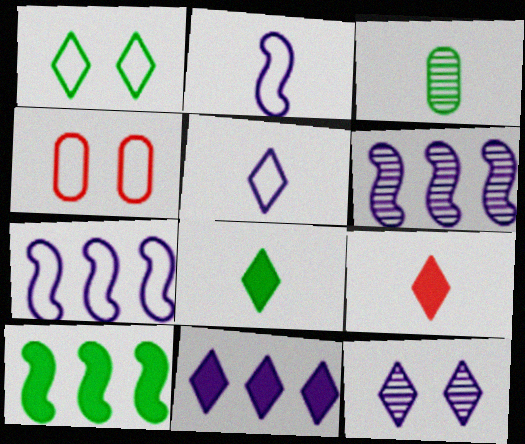[[1, 3, 10], 
[2, 3, 9], 
[4, 6, 8], 
[5, 11, 12]]